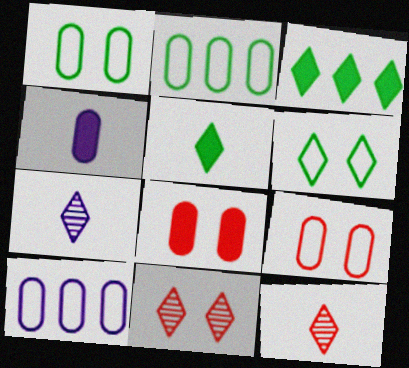[]